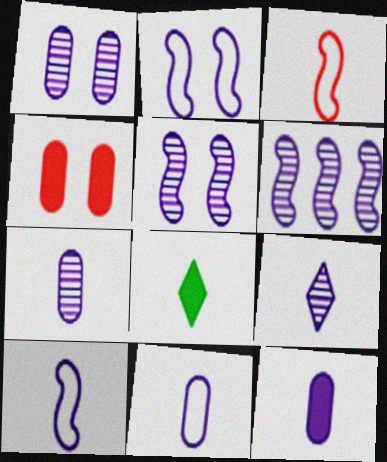[[1, 6, 9], 
[3, 7, 8], 
[7, 11, 12], 
[9, 10, 12]]